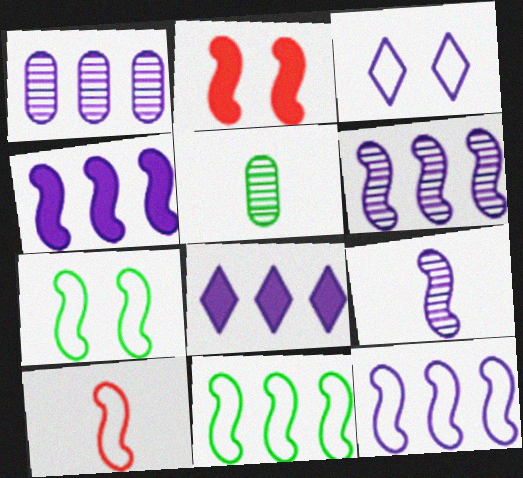[[1, 8, 12], 
[2, 9, 11], 
[4, 6, 12], 
[7, 10, 12]]